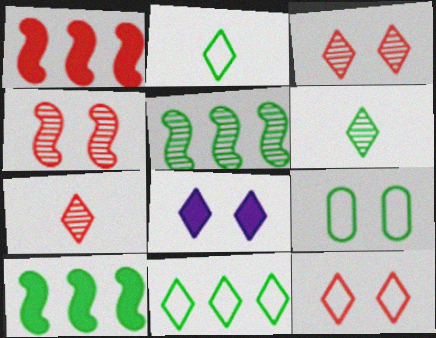[[4, 8, 9], 
[6, 9, 10], 
[7, 8, 11]]